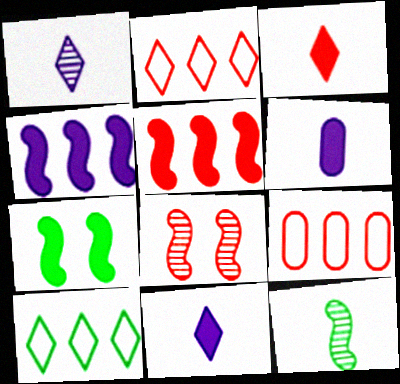[[1, 7, 9], 
[3, 8, 9], 
[6, 8, 10]]